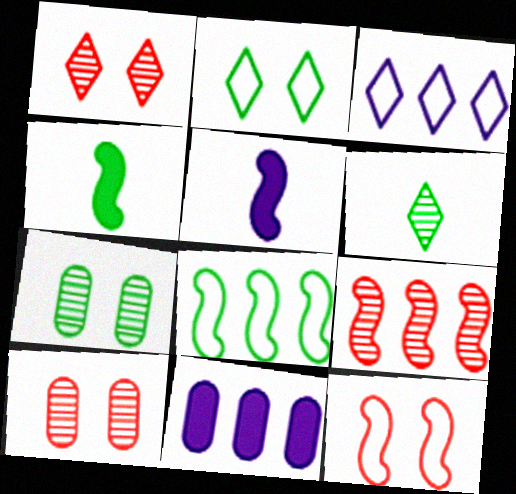[[3, 4, 10], 
[6, 11, 12]]